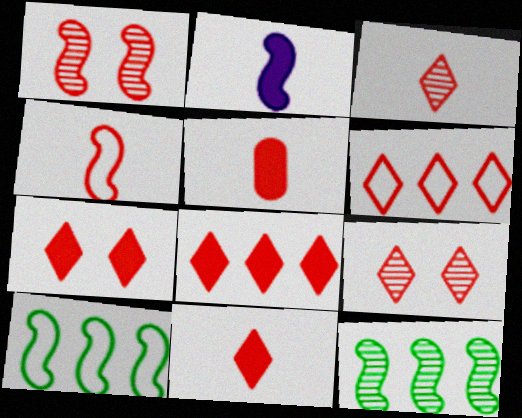[[1, 2, 10], 
[1, 5, 6], 
[3, 4, 5], 
[3, 6, 7], 
[6, 9, 11], 
[7, 8, 11]]